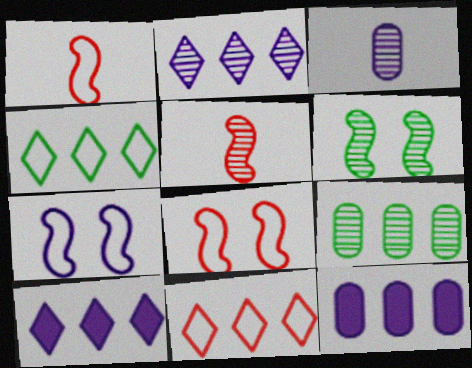[[3, 7, 10]]